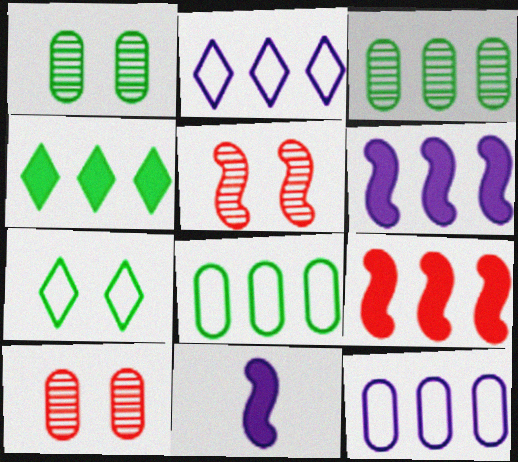[[2, 3, 9]]